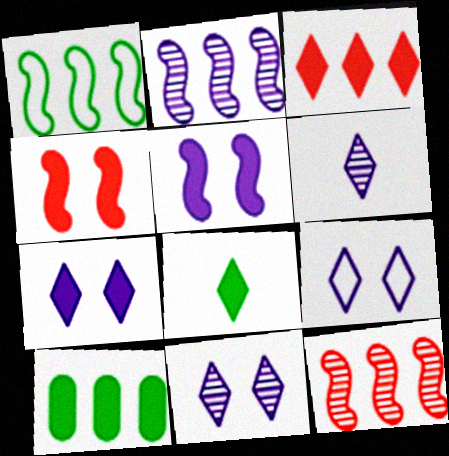[[3, 7, 8], 
[7, 9, 11]]